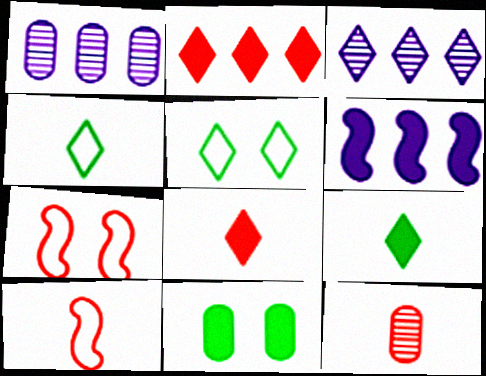[[1, 7, 9], 
[2, 7, 12], 
[3, 5, 8], 
[3, 10, 11], 
[5, 6, 12], 
[6, 8, 11], 
[8, 10, 12]]